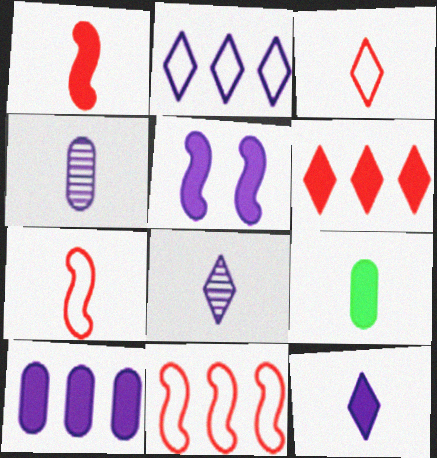[[1, 9, 12], 
[2, 4, 5], 
[5, 6, 9], 
[5, 10, 12], 
[7, 8, 9]]